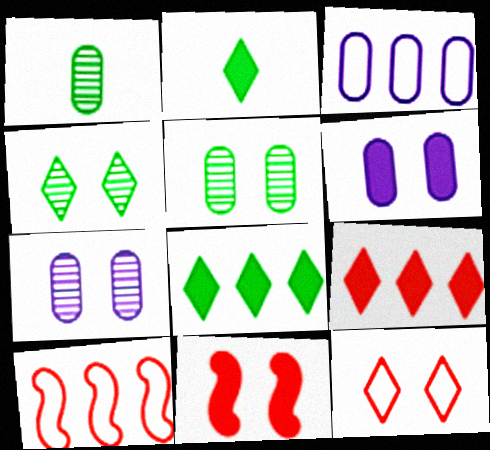[[2, 7, 10]]